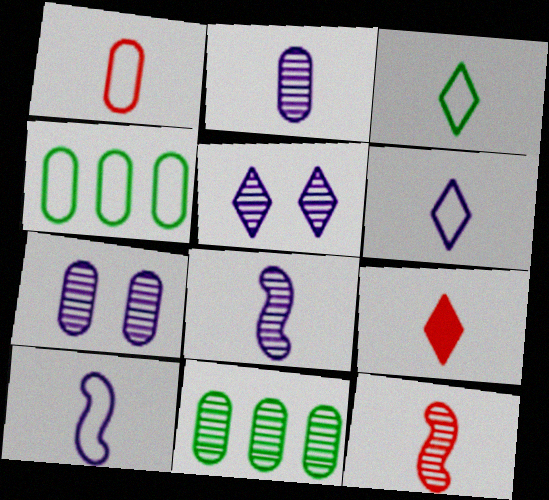[[1, 3, 10], 
[1, 9, 12], 
[5, 11, 12]]